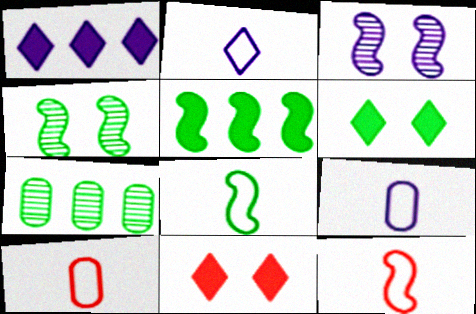[[1, 3, 9], 
[1, 4, 10], 
[2, 8, 10], 
[3, 5, 12], 
[4, 5, 8], 
[6, 7, 8]]